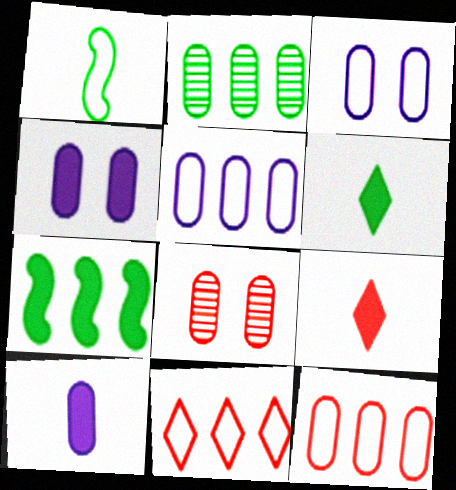[[1, 3, 11], 
[4, 7, 9]]